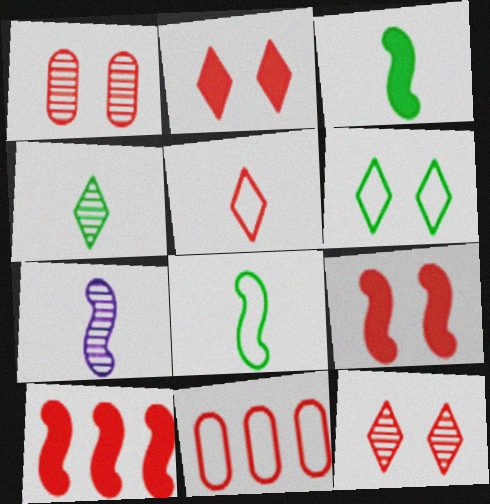[[1, 5, 10]]